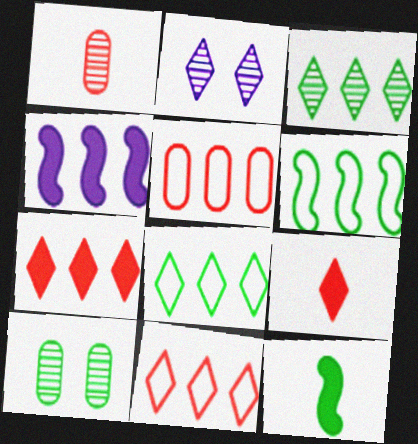[[2, 5, 12], 
[2, 8, 9], 
[3, 4, 5], 
[8, 10, 12]]